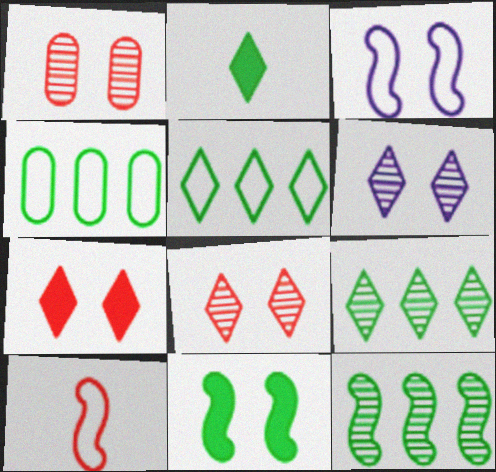[]